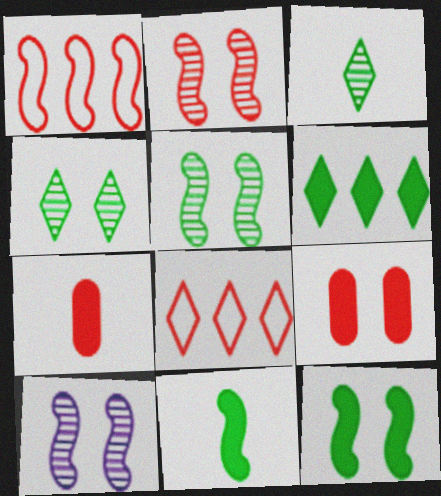[[1, 10, 11], 
[2, 5, 10], 
[2, 7, 8]]